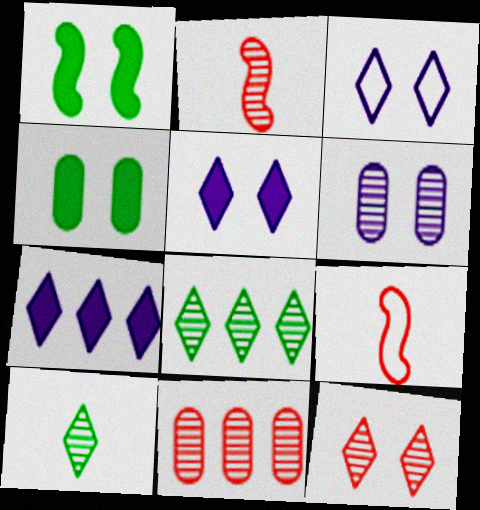[[2, 6, 8], 
[2, 11, 12]]